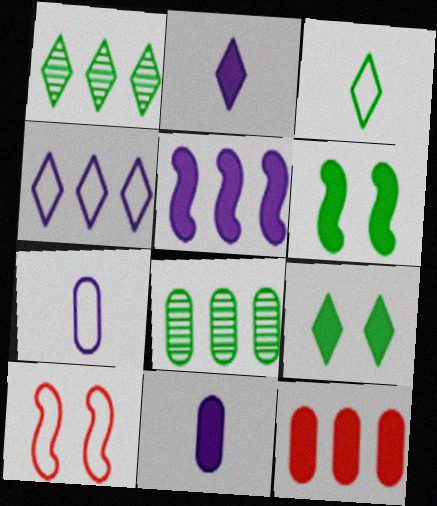[[1, 3, 9], 
[1, 10, 11], 
[2, 6, 12], 
[2, 8, 10], 
[3, 6, 8]]